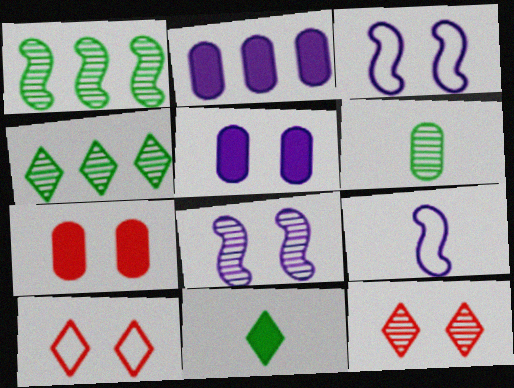[[4, 7, 9]]